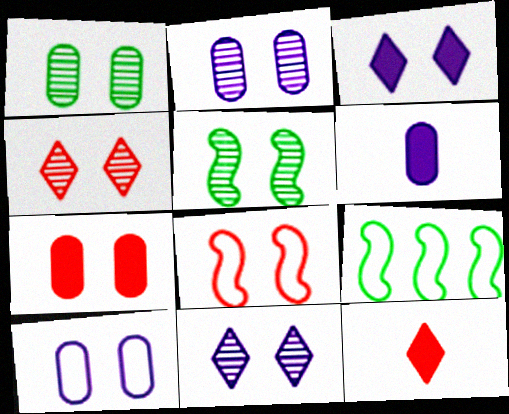[[1, 3, 8], 
[1, 7, 10], 
[2, 4, 5], 
[2, 9, 12], 
[4, 6, 9], 
[4, 7, 8]]